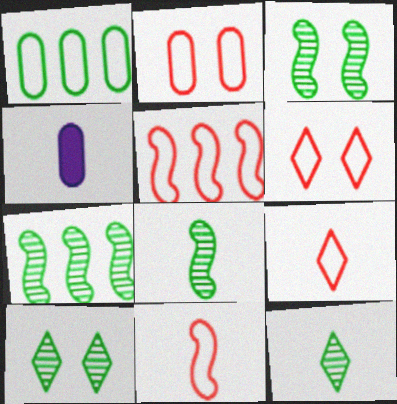[[2, 5, 9], 
[3, 7, 8], 
[4, 5, 10], 
[4, 6, 7], 
[4, 8, 9], 
[4, 11, 12]]